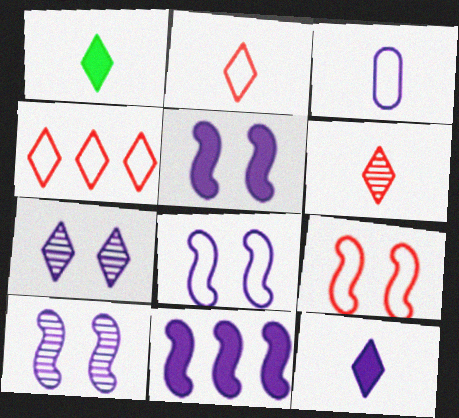[[1, 4, 7], 
[3, 7, 11], 
[5, 8, 10]]